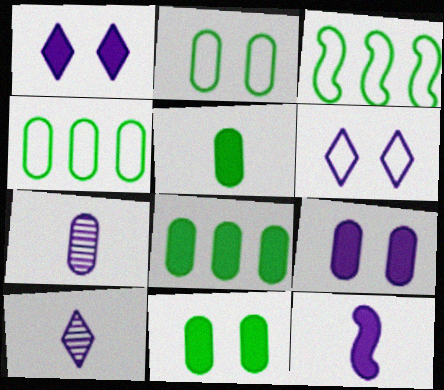[[5, 8, 11]]